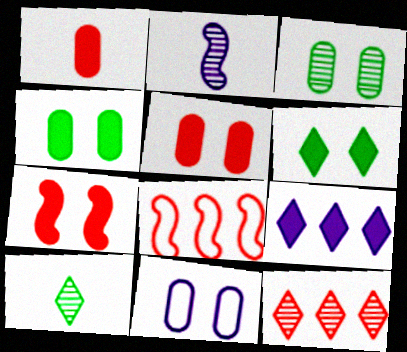[[2, 3, 12], 
[2, 9, 11], 
[3, 5, 11]]